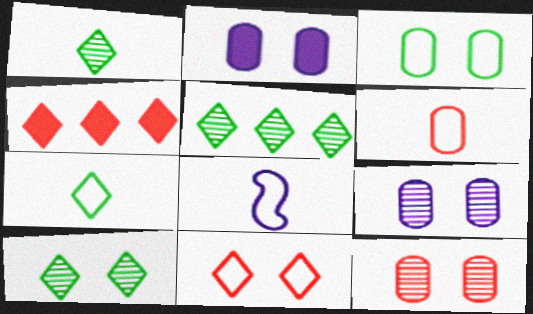[[1, 5, 10], 
[2, 3, 12], 
[6, 7, 8]]